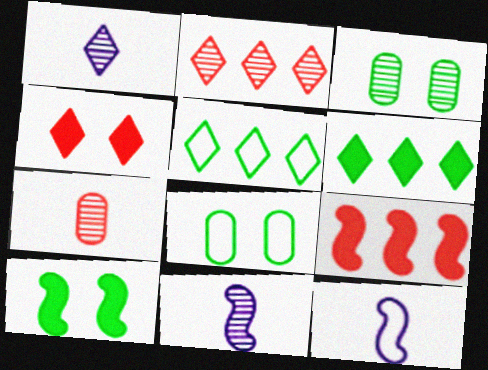[[1, 4, 5], 
[1, 8, 9], 
[2, 3, 11]]